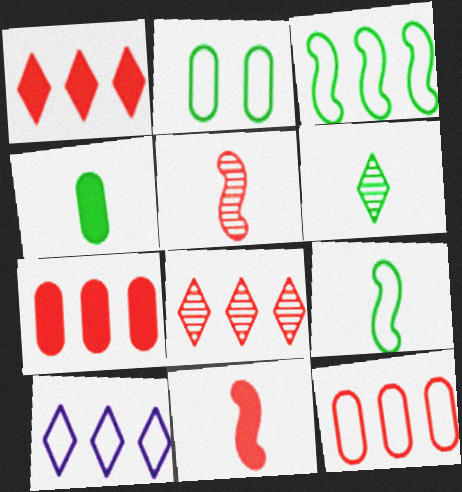[[3, 10, 12], 
[4, 6, 9]]